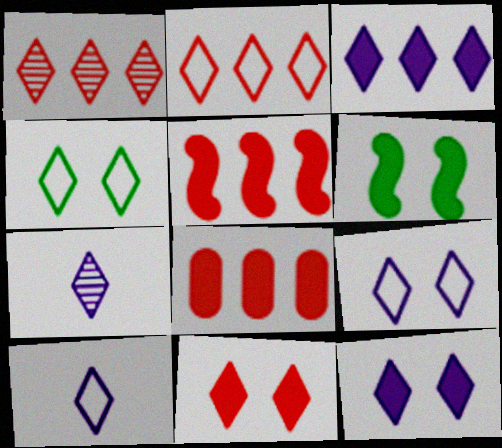[[2, 4, 10], 
[3, 7, 9]]